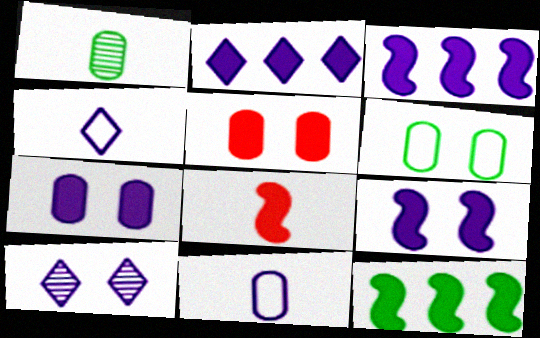[[1, 4, 8], 
[2, 4, 10], 
[3, 10, 11], 
[8, 9, 12]]